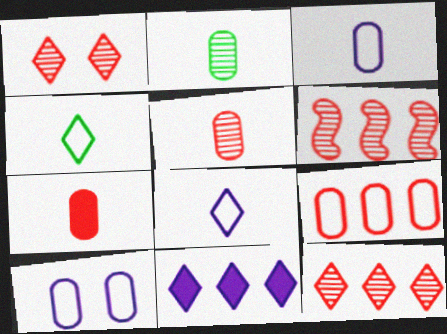[[1, 4, 11], 
[1, 5, 6], 
[2, 3, 7]]